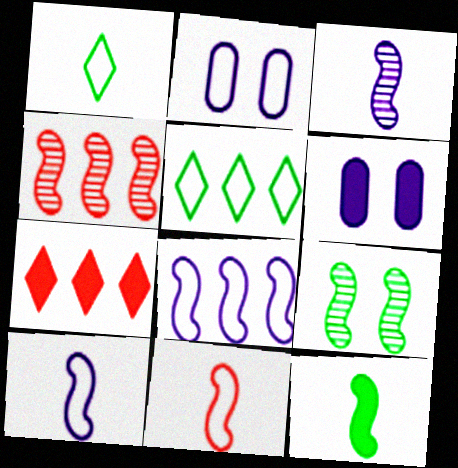[[1, 4, 6], 
[2, 5, 11], 
[3, 4, 9], 
[3, 11, 12], 
[6, 7, 12]]